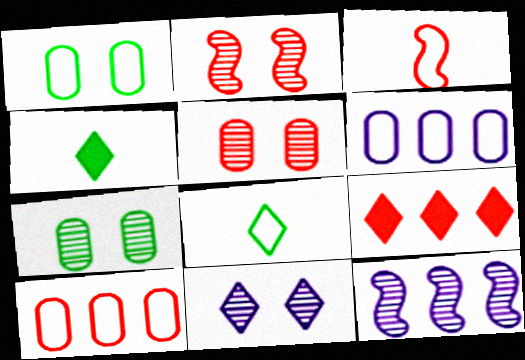[[2, 4, 6], 
[2, 7, 11], 
[3, 5, 9], 
[8, 9, 11]]